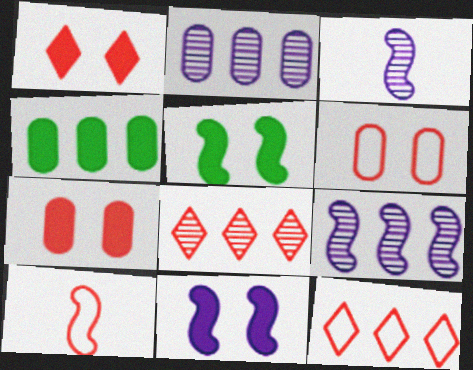[[4, 9, 12], 
[5, 9, 10], 
[6, 10, 12], 
[7, 8, 10]]